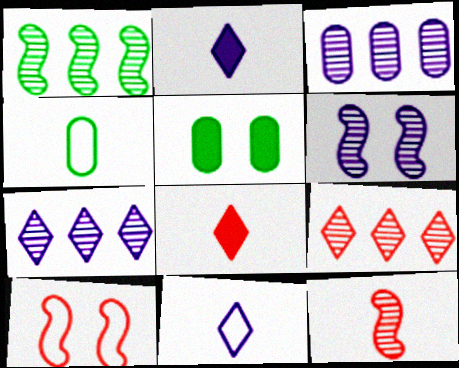[[1, 3, 9], 
[1, 6, 12], 
[2, 4, 12]]